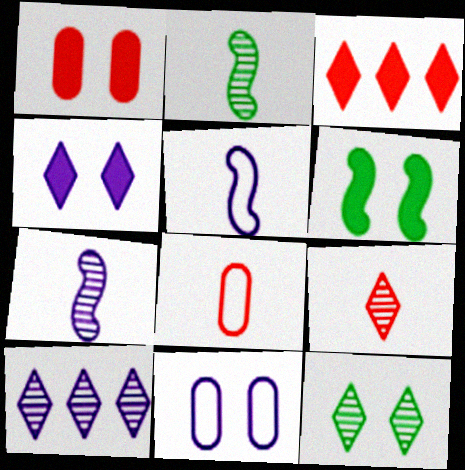[[1, 4, 6], 
[2, 3, 11], 
[6, 8, 10], 
[9, 10, 12]]